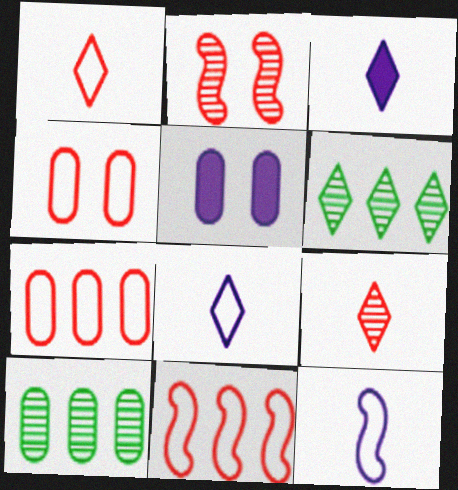[[1, 4, 11]]